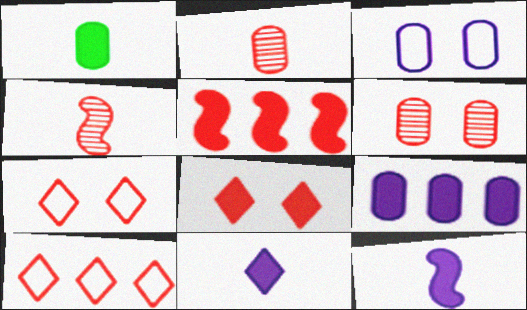[[2, 5, 7]]